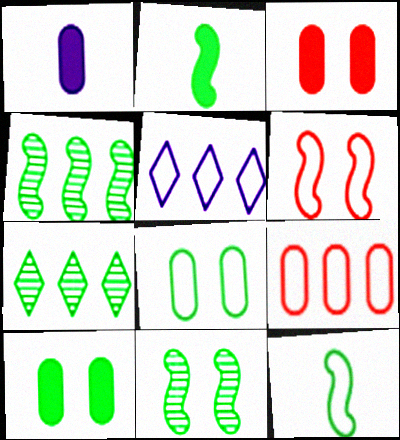[[1, 6, 7], 
[2, 7, 8], 
[7, 10, 12]]